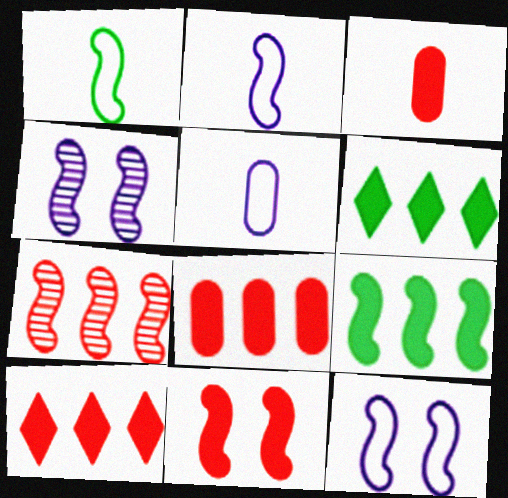[[3, 10, 11]]